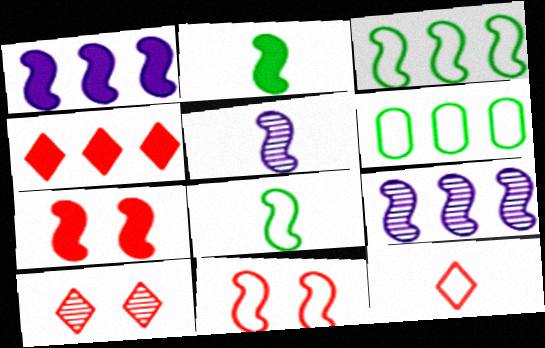[[1, 2, 7], 
[2, 9, 11], 
[3, 5, 7], 
[4, 6, 9], 
[4, 10, 12], 
[7, 8, 9]]